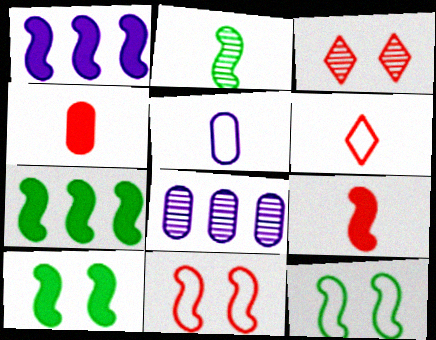[[1, 2, 11], 
[1, 9, 10], 
[2, 3, 8], 
[2, 7, 12], 
[3, 5, 7], 
[6, 8, 10]]